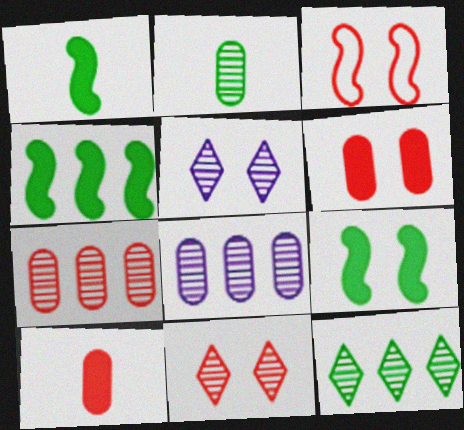[[1, 4, 9], 
[3, 6, 11]]